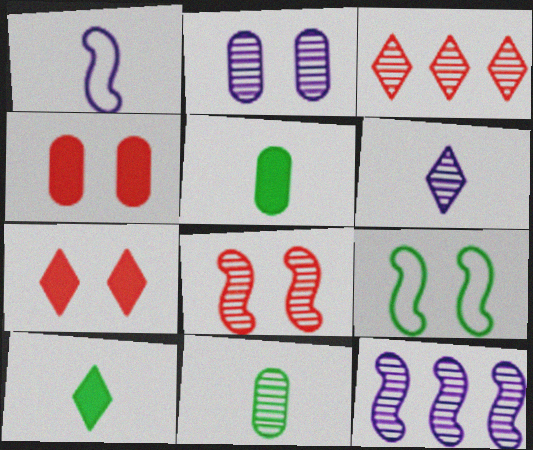[[2, 6, 12], 
[2, 7, 9]]